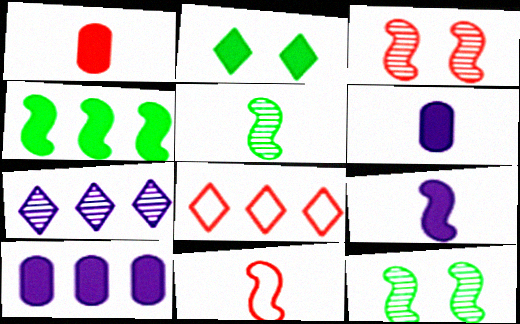[[1, 3, 8], 
[5, 9, 11], 
[6, 8, 12]]